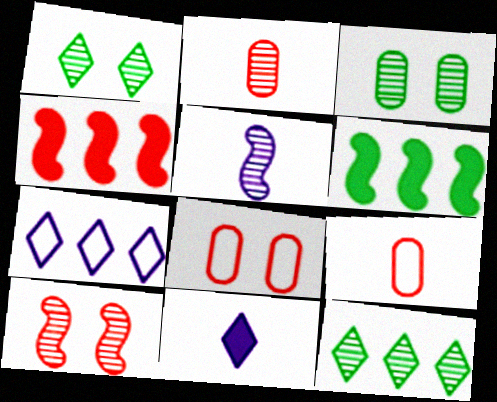[]